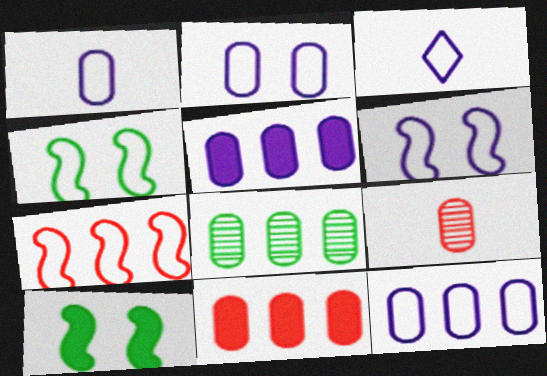[[1, 2, 12], 
[3, 6, 12], 
[8, 11, 12]]